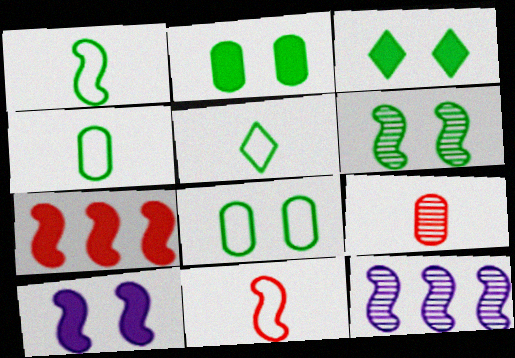[[1, 4, 5], 
[3, 6, 8]]